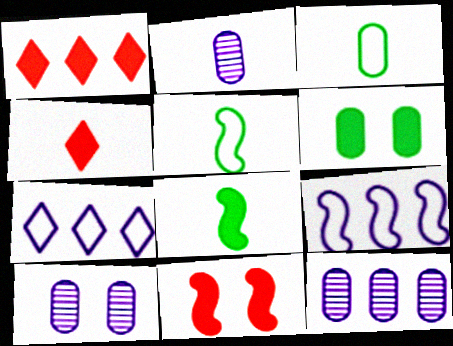[[1, 5, 10], 
[2, 4, 5], 
[2, 10, 12]]